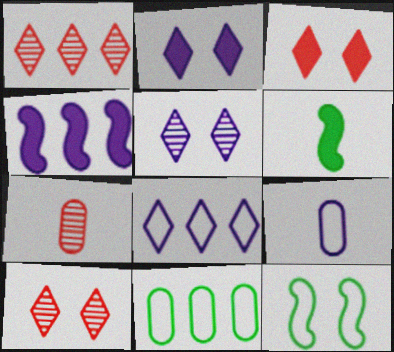[[1, 4, 11], 
[4, 5, 9]]